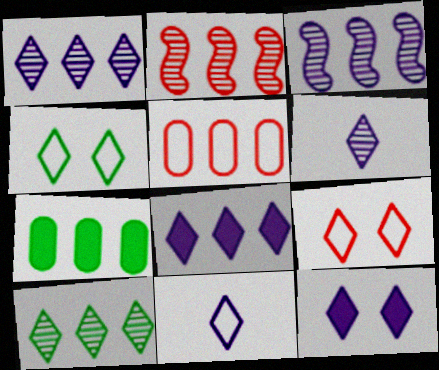[[1, 11, 12]]